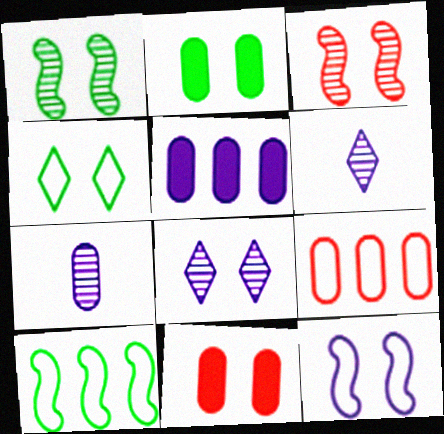[[1, 2, 4], 
[2, 7, 9], 
[5, 6, 12], 
[6, 10, 11]]